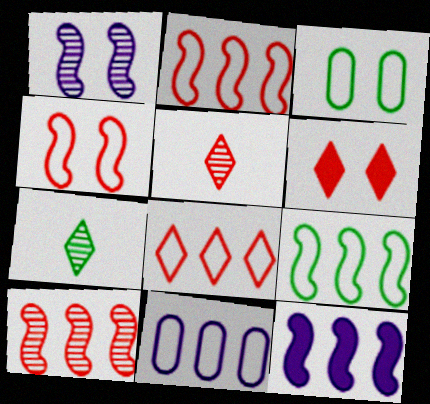[[1, 3, 6], 
[3, 5, 12], 
[5, 6, 8], 
[8, 9, 11], 
[9, 10, 12]]